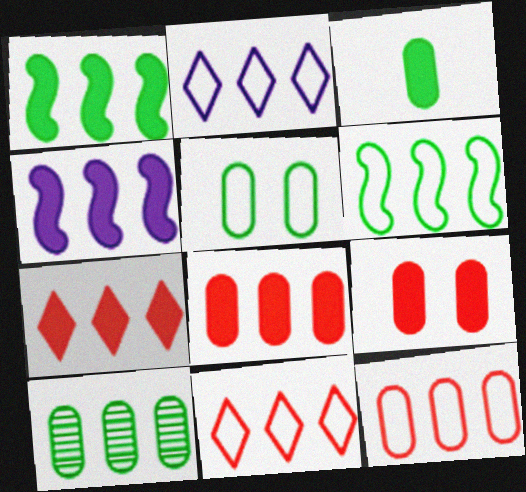[[2, 6, 12], 
[3, 5, 10], 
[4, 10, 11]]